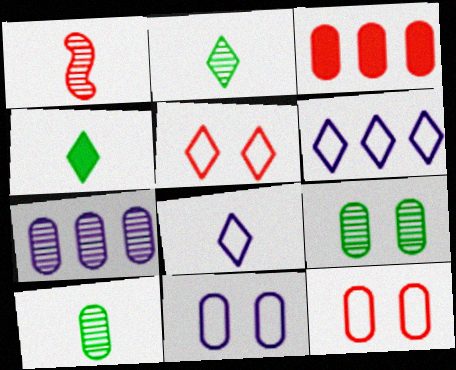[[1, 3, 5], 
[3, 10, 11]]